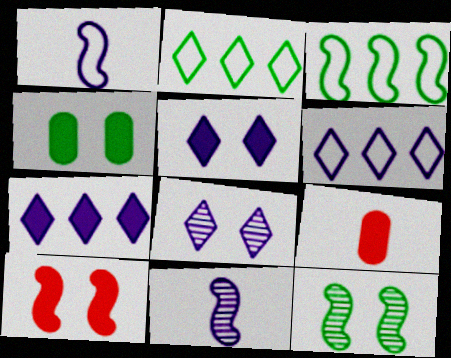[[3, 8, 9], 
[3, 10, 11], 
[4, 5, 10], 
[6, 9, 12]]